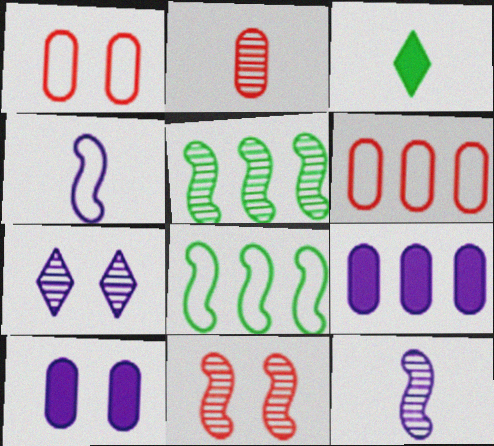[[2, 3, 4], 
[2, 5, 7], 
[4, 7, 9], 
[5, 11, 12]]